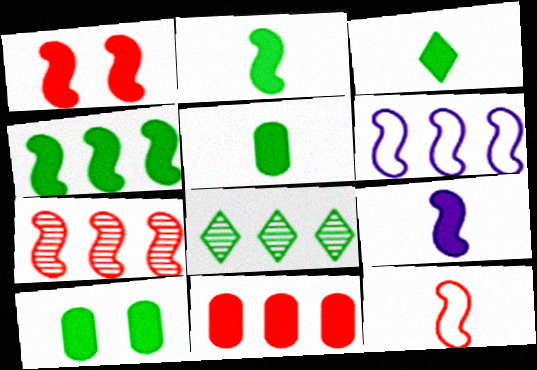[[1, 4, 9], 
[1, 7, 12], 
[2, 3, 5], 
[3, 4, 10], 
[4, 6, 7], 
[6, 8, 11]]